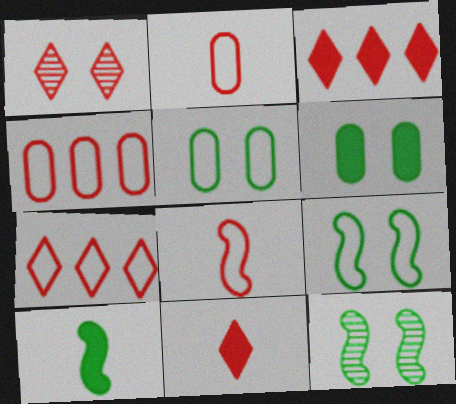[[1, 7, 11]]